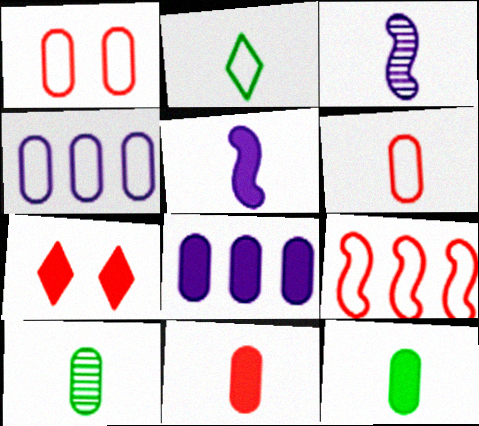[[1, 8, 10], 
[2, 3, 11]]